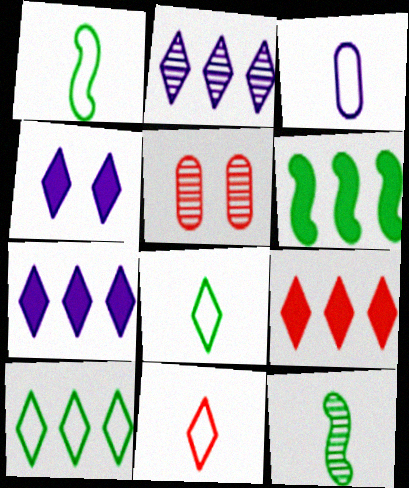[[1, 3, 11], 
[1, 5, 7], 
[2, 5, 12], 
[2, 9, 10]]